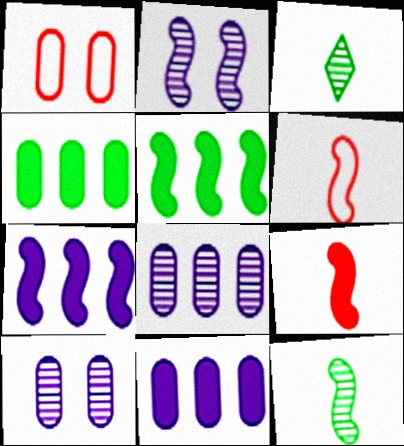[[1, 3, 7], 
[2, 5, 6]]